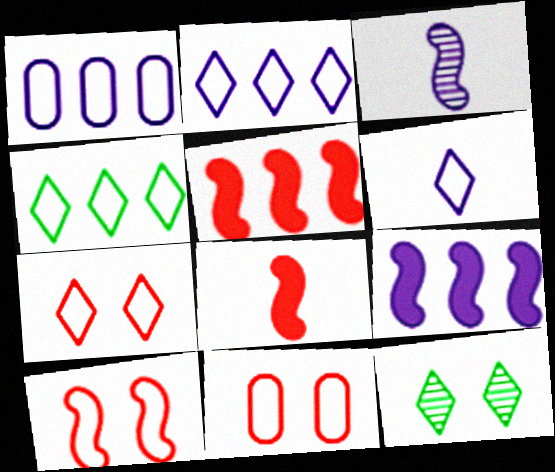[[1, 8, 12], 
[4, 6, 7], 
[7, 10, 11]]